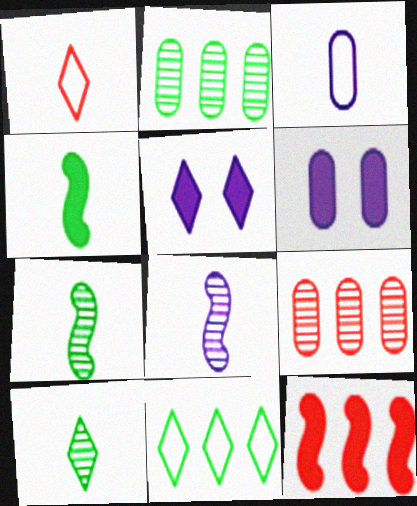[]